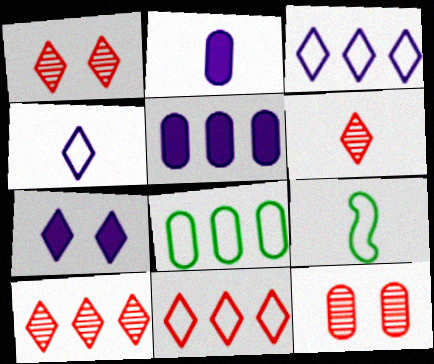[[1, 5, 9], 
[1, 6, 10], 
[2, 6, 9], 
[2, 8, 12]]